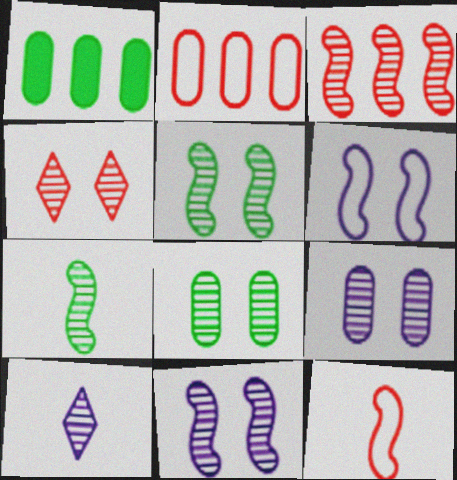[[3, 7, 11], 
[3, 8, 10], 
[4, 5, 9], 
[4, 8, 11]]